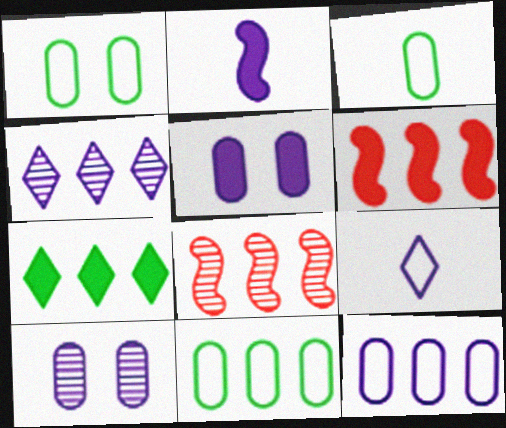[[1, 3, 11], 
[4, 6, 11], 
[7, 8, 12]]